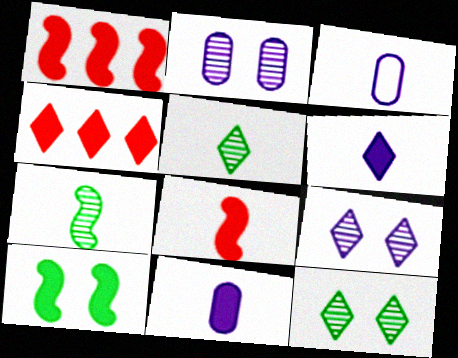[[1, 3, 12], 
[3, 5, 8], 
[4, 10, 11]]